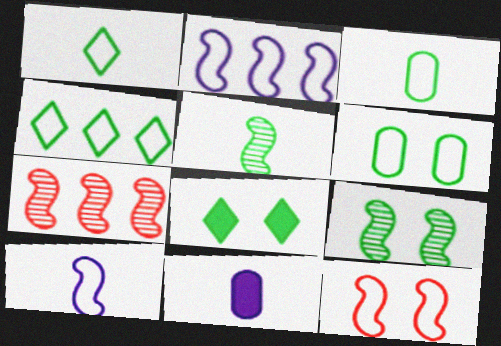[[6, 8, 9]]